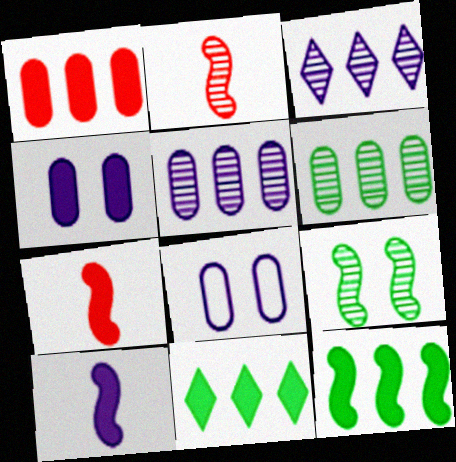[[2, 8, 11], 
[3, 8, 10], 
[4, 7, 11]]